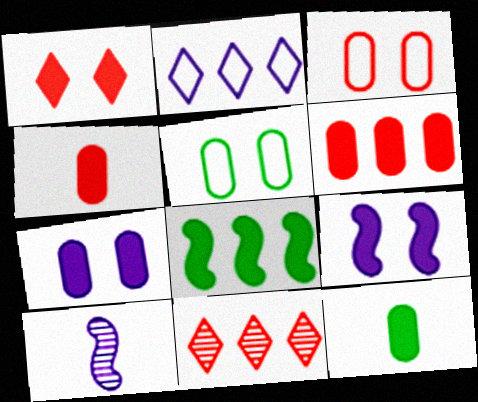[[2, 7, 10], 
[6, 7, 12]]